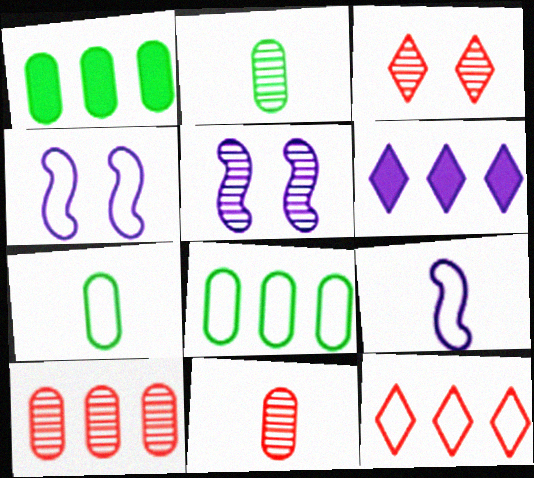[[1, 3, 9], 
[4, 7, 12]]